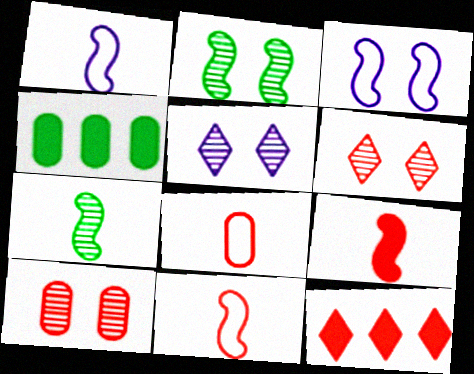[[1, 4, 6], 
[1, 7, 9], 
[2, 5, 10], 
[4, 5, 11], 
[10, 11, 12]]